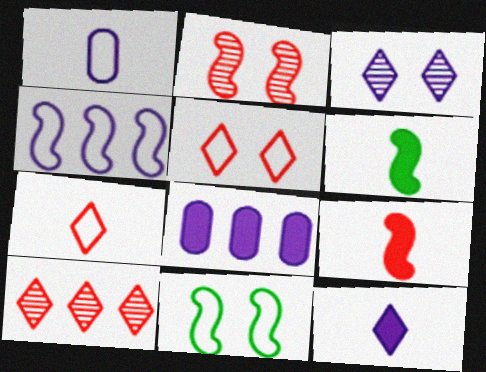[[2, 4, 6]]